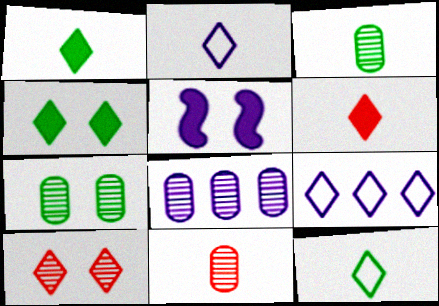[[1, 9, 10], 
[2, 5, 8], 
[7, 8, 11]]